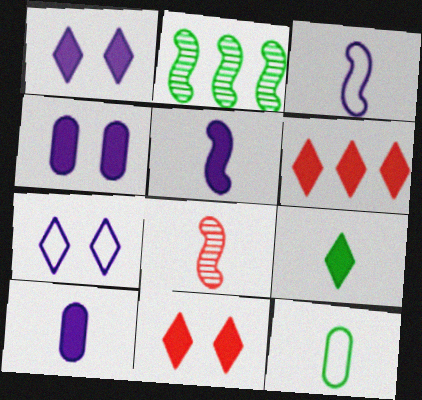[[1, 6, 9]]